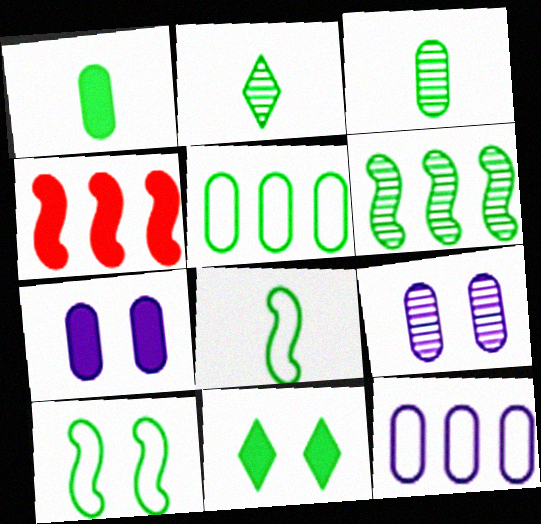[[1, 2, 8]]